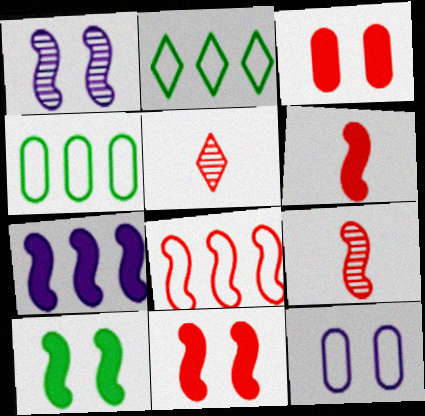[[3, 5, 8], 
[6, 7, 10], 
[8, 9, 11]]